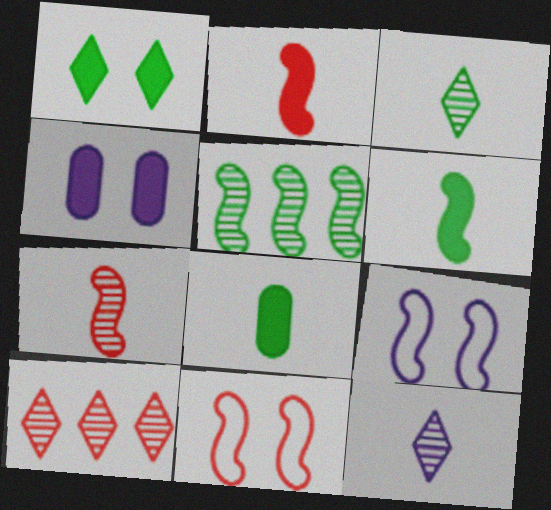[[2, 5, 9], 
[8, 9, 10]]